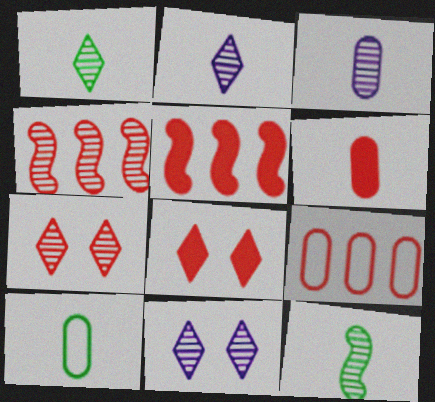[[3, 6, 10], 
[5, 6, 8], 
[5, 10, 11]]